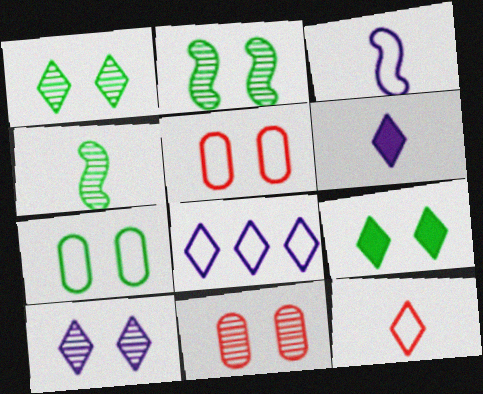[[2, 7, 9], 
[2, 10, 11], 
[6, 8, 10]]